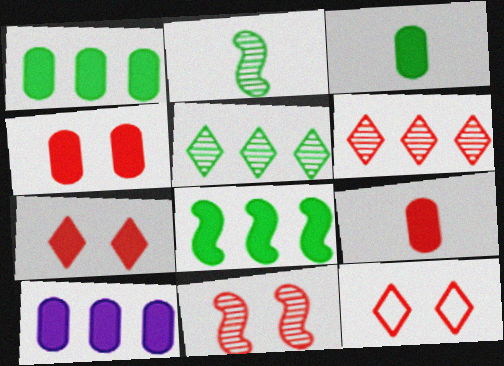[[2, 10, 12], 
[3, 4, 10], 
[4, 11, 12]]